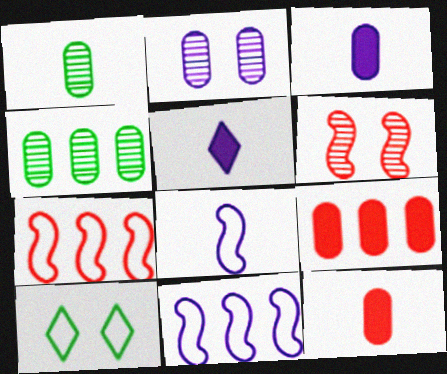[[2, 5, 11]]